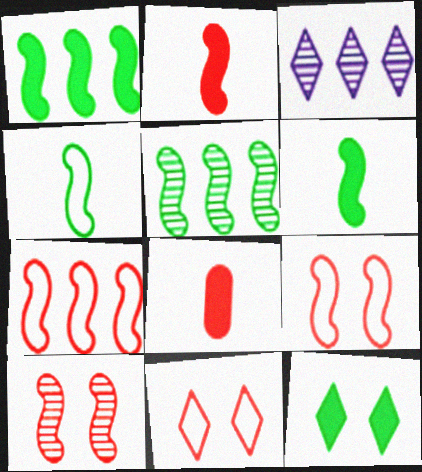[[2, 7, 10]]